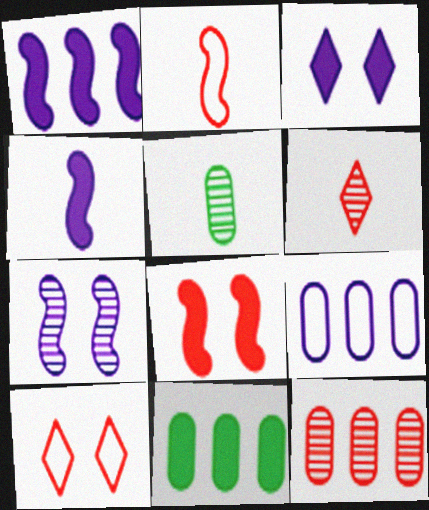[[1, 5, 10], 
[9, 11, 12]]